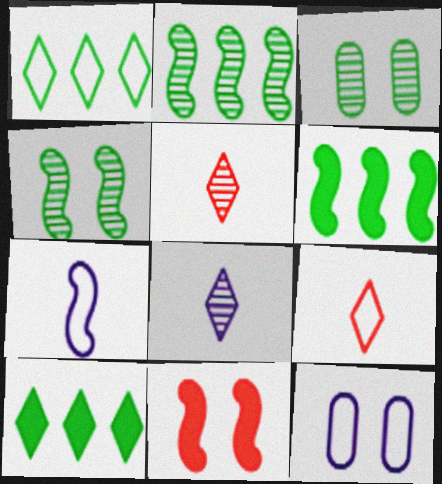[[2, 7, 11], 
[5, 6, 12]]